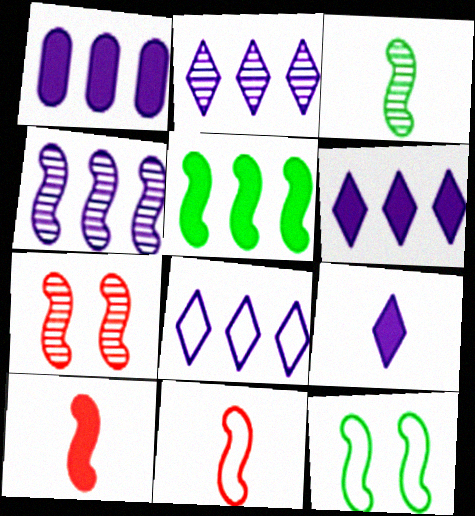[[1, 4, 8], 
[2, 6, 8], 
[3, 4, 7], 
[3, 5, 12], 
[4, 10, 12]]